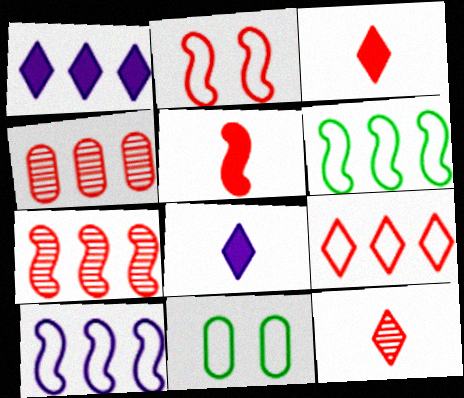[[1, 4, 6], 
[2, 3, 4], 
[2, 5, 7], 
[7, 8, 11]]